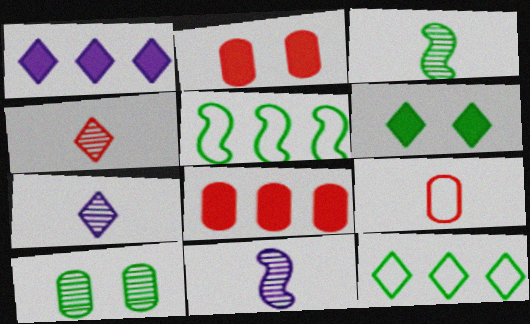[[2, 5, 7], 
[2, 11, 12]]